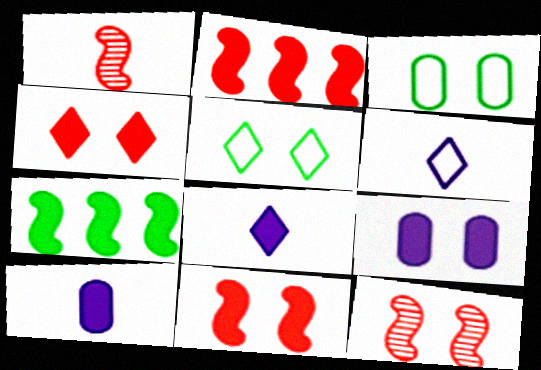[[4, 7, 10], 
[5, 9, 12]]